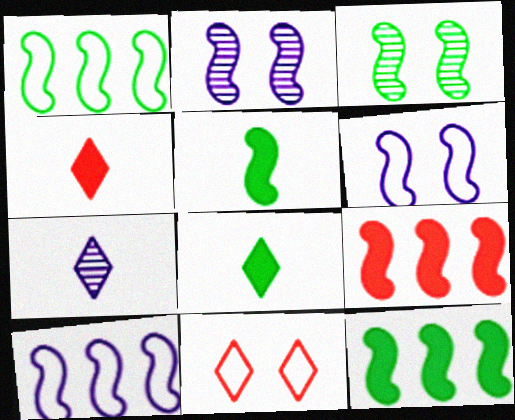[[1, 3, 5]]